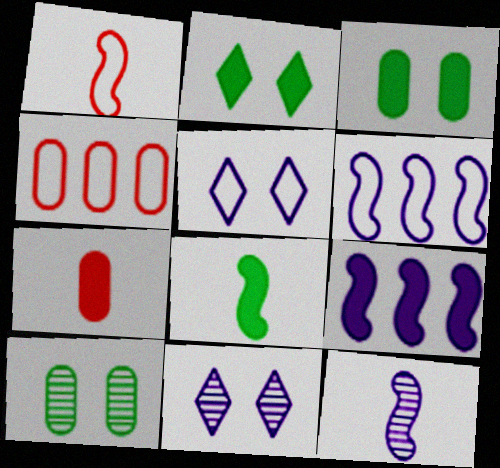[[1, 8, 12], 
[2, 4, 12], 
[2, 7, 9], 
[4, 8, 11]]